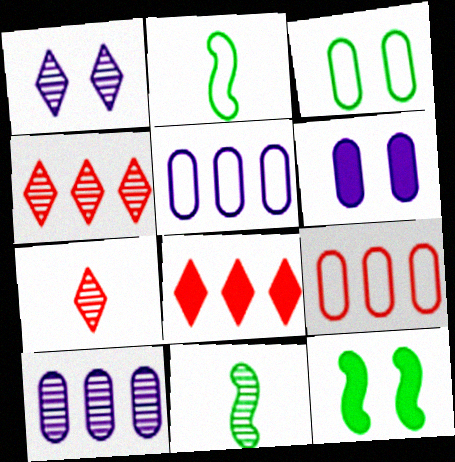[[2, 4, 6], 
[5, 7, 12]]